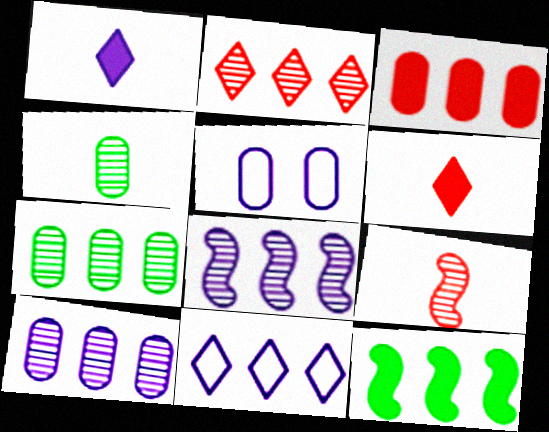[[1, 5, 8], 
[2, 7, 8], 
[3, 4, 5]]